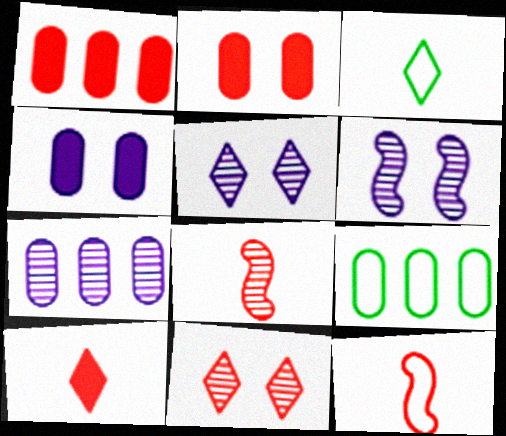[[1, 3, 6], 
[1, 7, 9], 
[1, 11, 12], 
[6, 9, 10]]